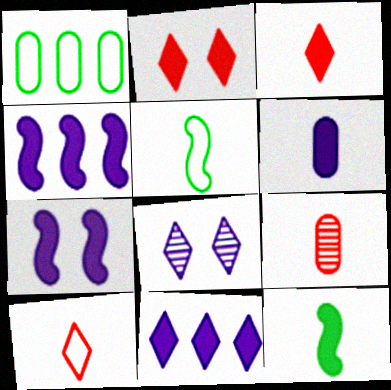[[3, 6, 12], 
[6, 7, 11]]